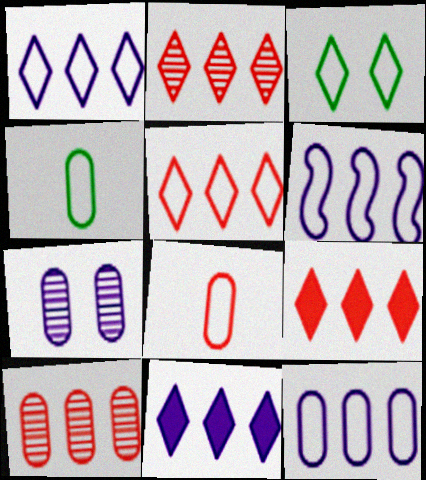[[1, 6, 12], 
[2, 5, 9], 
[3, 6, 8]]